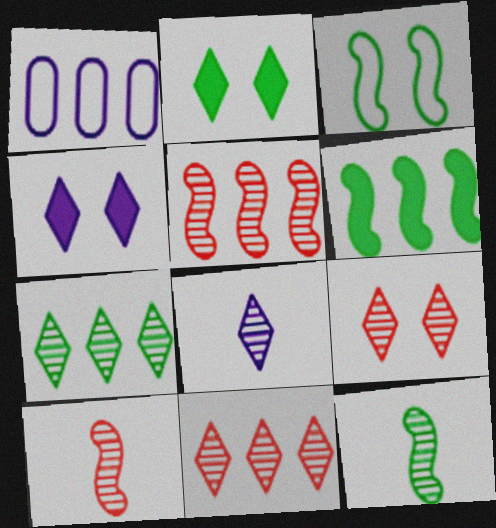[[1, 2, 10], 
[1, 6, 11], 
[3, 6, 12], 
[7, 8, 9]]